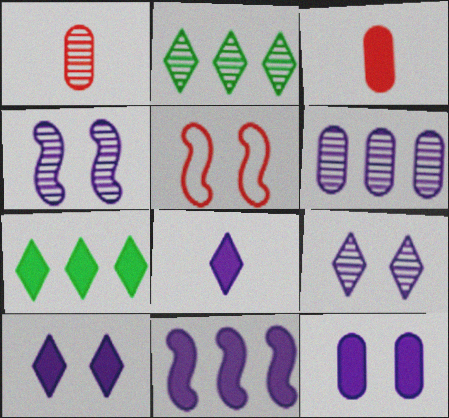[[1, 2, 4], 
[8, 11, 12]]